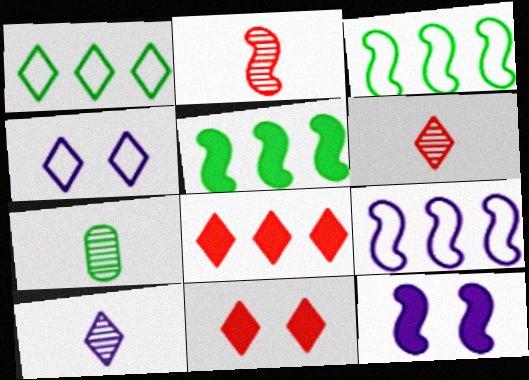[[1, 10, 11], 
[2, 3, 12], 
[2, 7, 10], 
[7, 9, 11]]